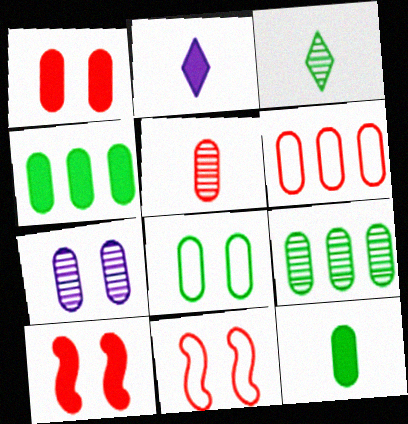[[1, 5, 6], 
[1, 7, 8], 
[2, 4, 10], 
[2, 9, 11], 
[5, 7, 9], 
[6, 7, 12], 
[8, 9, 12]]